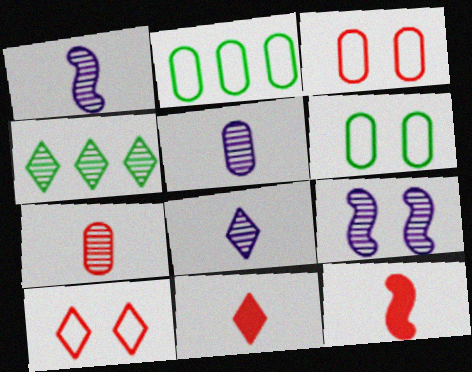[[1, 5, 8], 
[2, 9, 11], 
[4, 7, 9]]